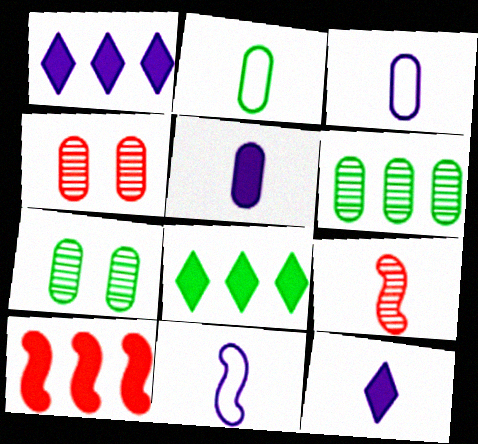[[2, 9, 12], 
[4, 8, 11]]